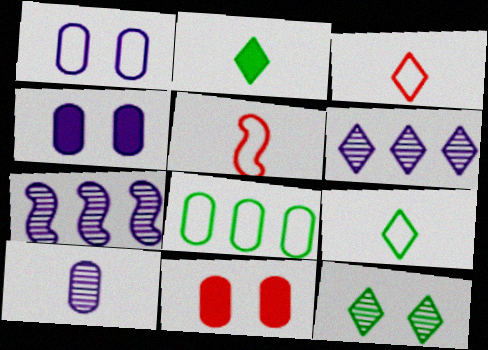[[2, 5, 10], 
[7, 9, 11], 
[8, 10, 11]]